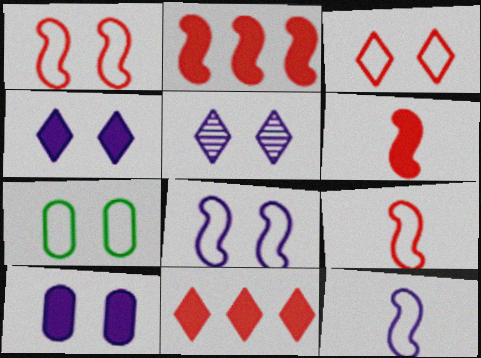[[3, 7, 8], 
[5, 8, 10]]